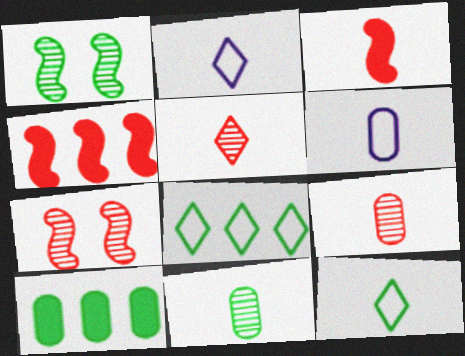[[1, 10, 12], 
[2, 3, 11], 
[2, 7, 10]]